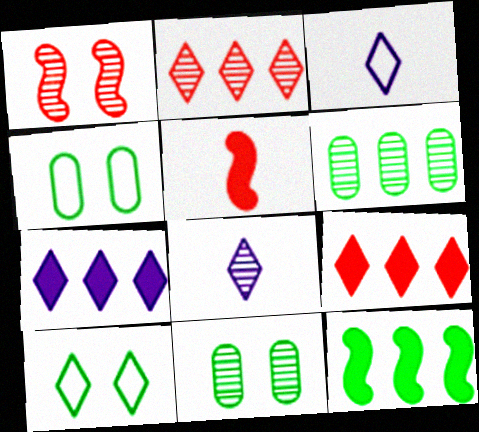[[1, 6, 8], 
[8, 9, 10]]